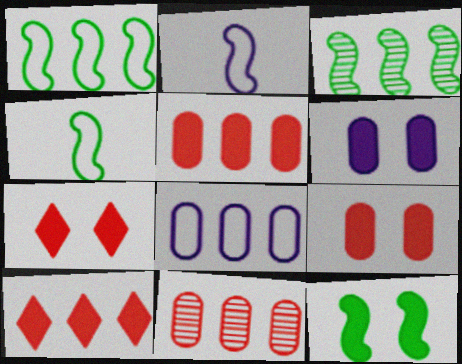[[3, 4, 12], 
[3, 8, 10], 
[6, 7, 12]]